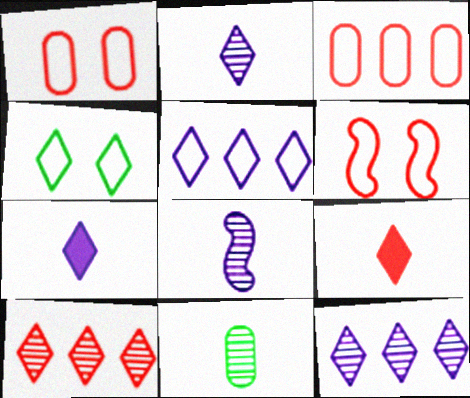[[4, 7, 10], 
[4, 9, 12]]